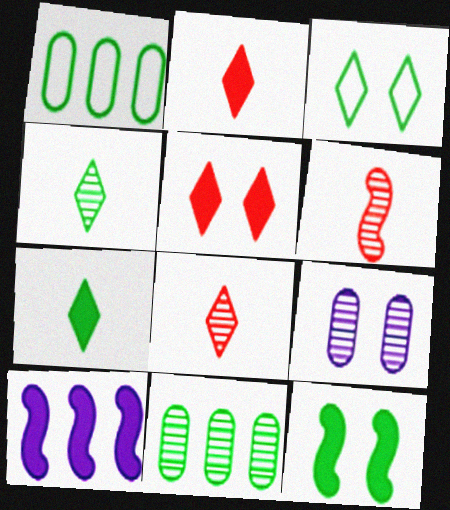[[1, 4, 12]]